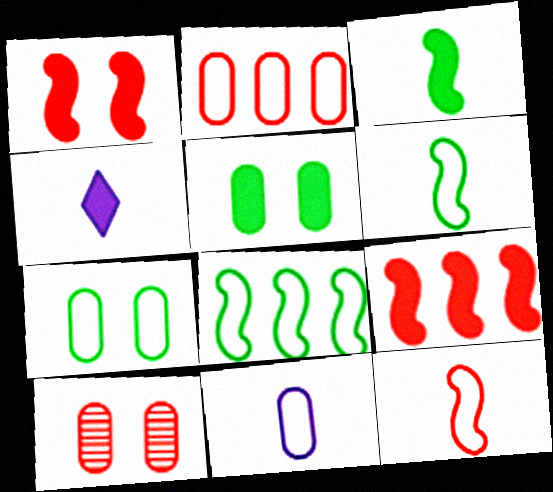[[2, 7, 11], 
[4, 5, 9], 
[4, 8, 10]]